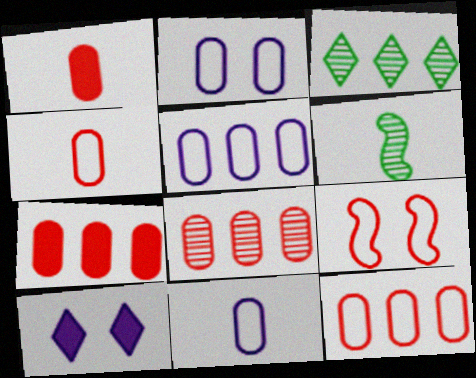[[2, 5, 11], 
[6, 10, 12], 
[7, 8, 12]]